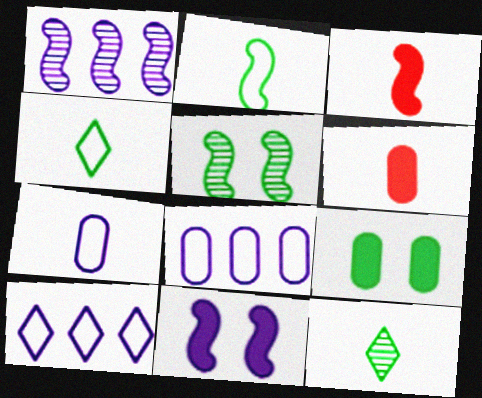[[3, 7, 12], 
[5, 6, 10]]